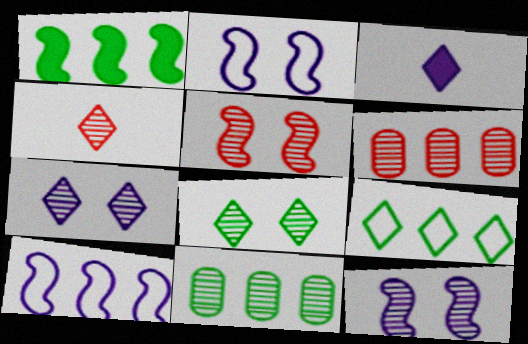[[1, 9, 11], 
[4, 5, 6], 
[4, 11, 12]]